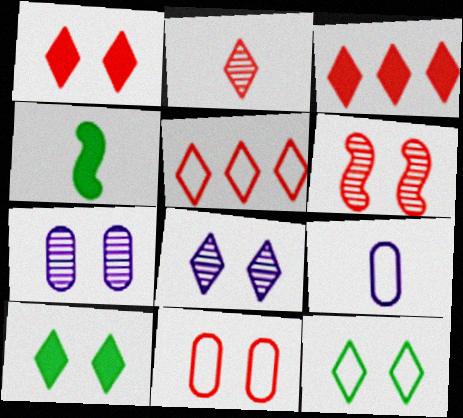[[1, 2, 5], 
[1, 6, 11], 
[1, 8, 12], 
[2, 4, 9], 
[4, 5, 7]]